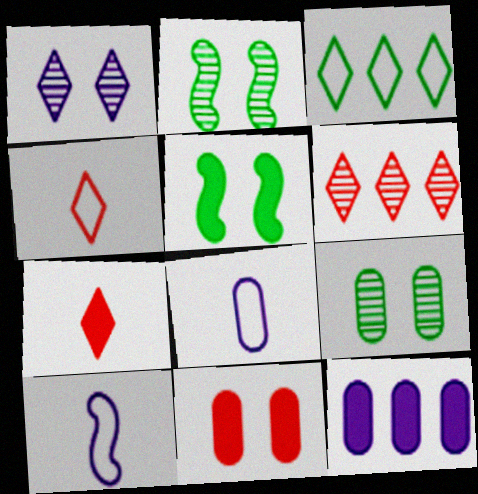[[1, 3, 7], 
[1, 10, 12], 
[2, 4, 12], 
[5, 6, 8], 
[5, 7, 12]]